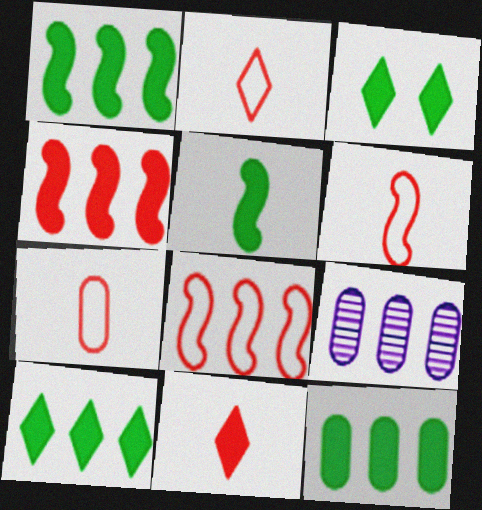[[1, 10, 12], 
[2, 6, 7], 
[3, 5, 12], 
[3, 6, 9], 
[8, 9, 10]]